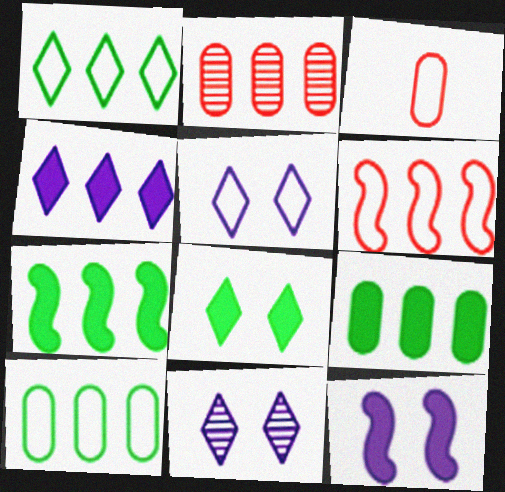[[3, 7, 11]]